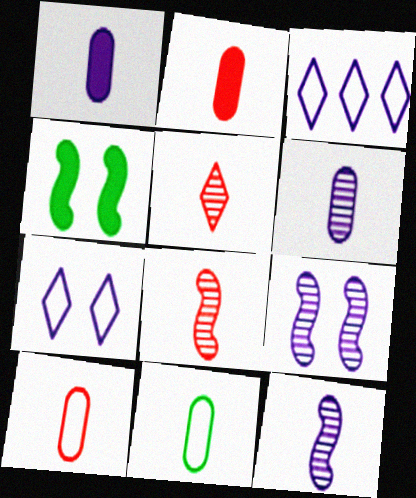[[1, 3, 9], 
[2, 6, 11]]